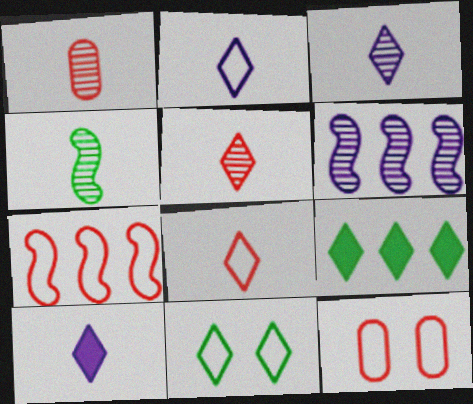[[1, 3, 4], 
[2, 3, 10], 
[7, 8, 12]]